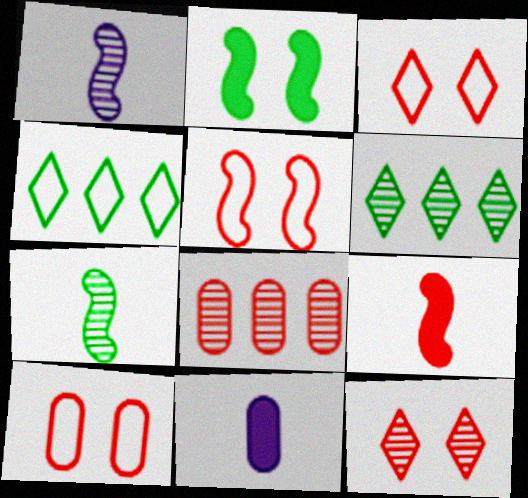[[3, 5, 10], 
[3, 8, 9], 
[5, 6, 11]]